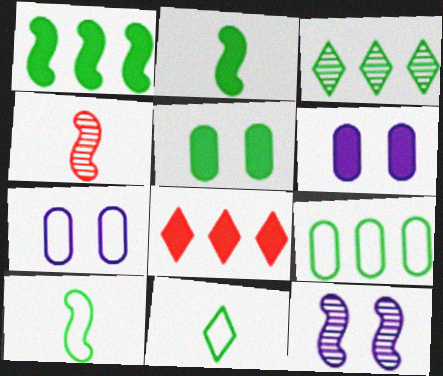[[1, 3, 9], 
[2, 6, 8], 
[3, 5, 10]]